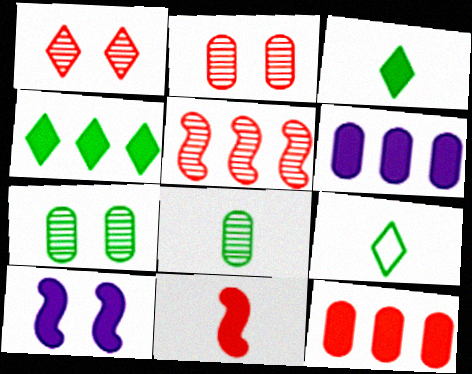[[3, 10, 12]]